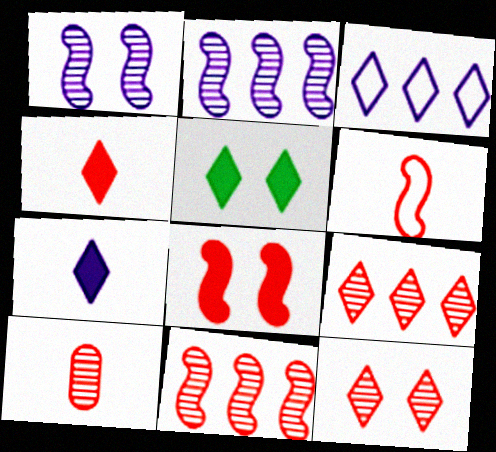[[4, 6, 10], 
[6, 8, 11], 
[10, 11, 12]]